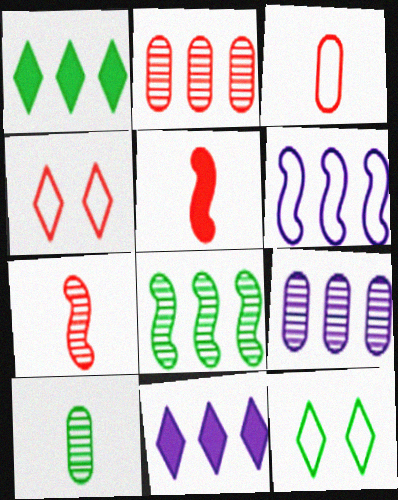[[1, 2, 6], 
[2, 4, 5], 
[3, 6, 12], 
[5, 9, 12], 
[6, 9, 11]]